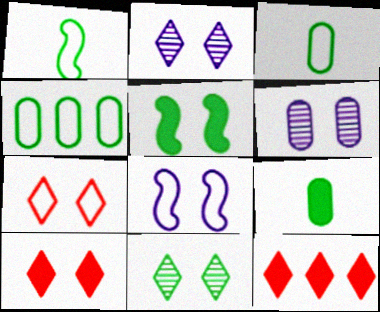[[1, 6, 12], 
[5, 6, 7]]